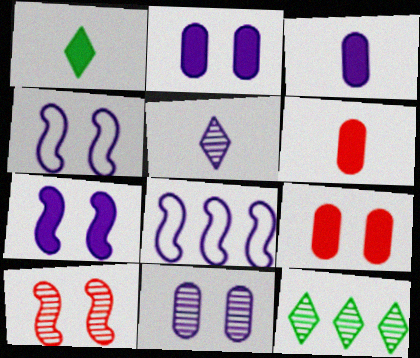[[2, 5, 8], 
[4, 6, 12]]